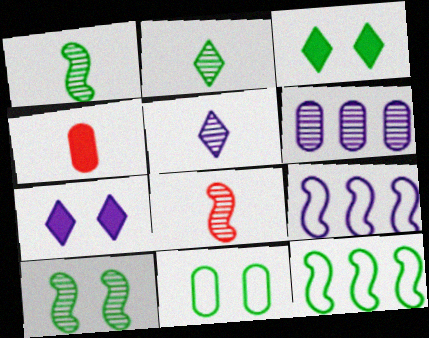[[3, 10, 11], 
[4, 6, 11]]